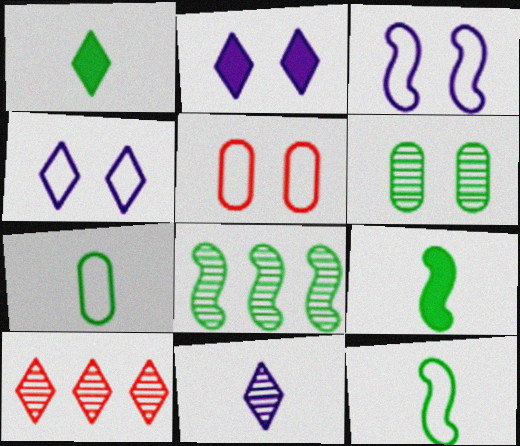[[1, 4, 10]]